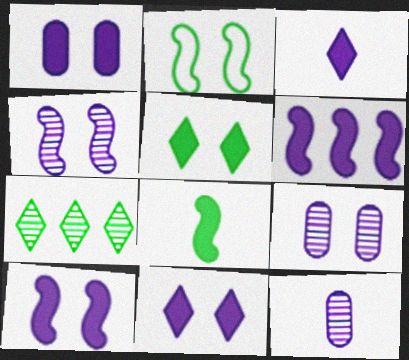[[1, 3, 6], 
[1, 10, 11]]